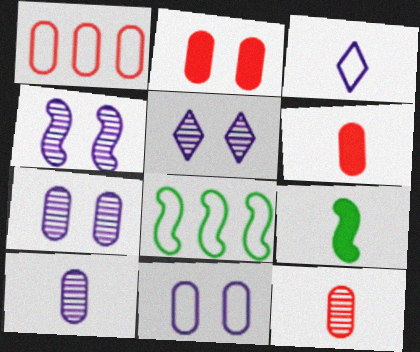[[1, 2, 12], 
[1, 5, 9], 
[3, 9, 12], 
[4, 5, 7], 
[5, 6, 8]]